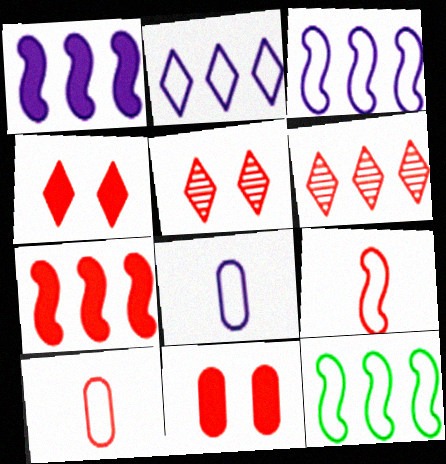[[5, 7, 10], 
[6, 9, 11]]